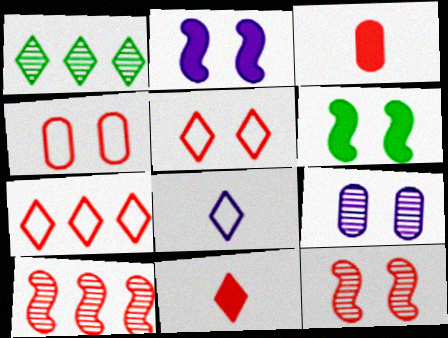[[3, 5, 10], 
[3, 7, 12], 
[4, 10, 11], 
[5, 6, 9]]